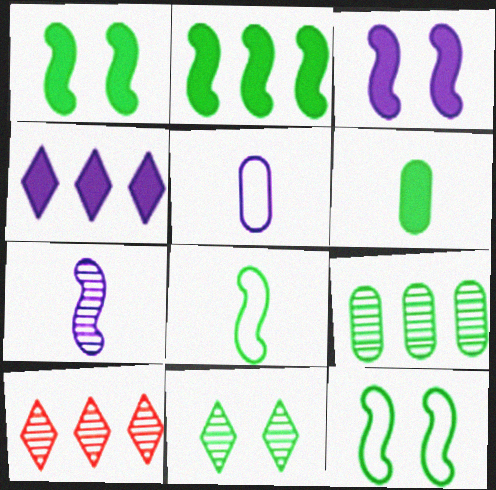[[1, 5, 10]]